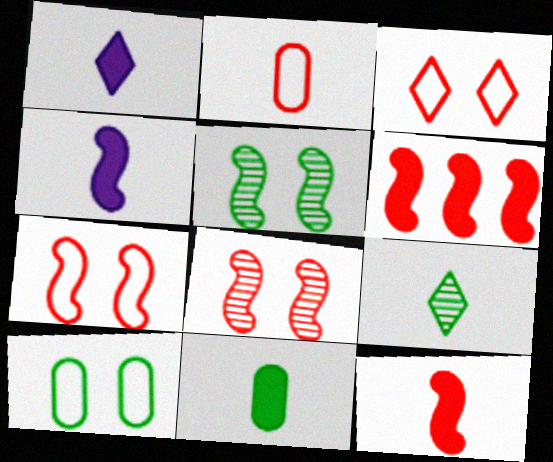[[1, 11, 12], 
[2, 4, 9]]